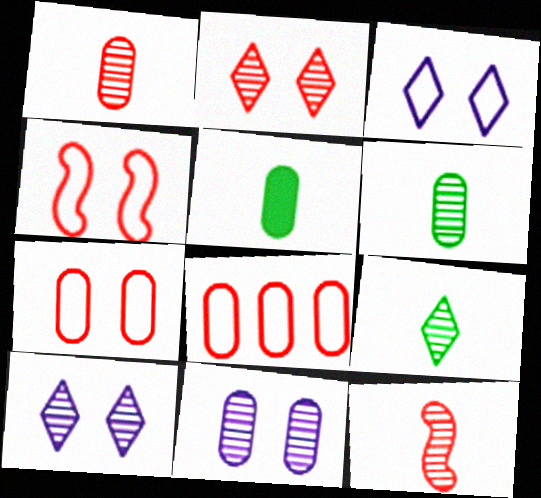[[5, 8, 11]]